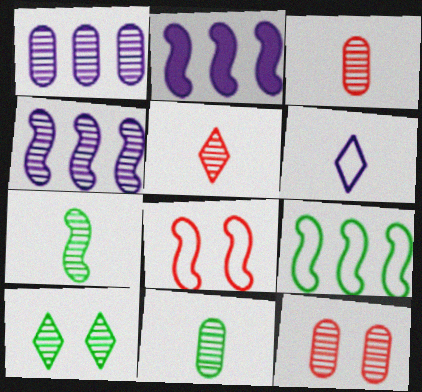[[1, 11, 12], 
[2, 7, 8], 
[3, 4, 10]]